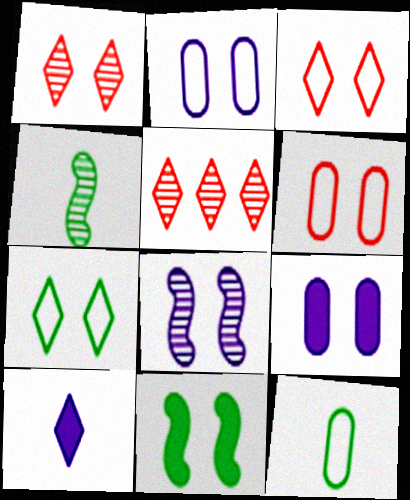[[1, 2, 11], 
[5, 7, 10]]